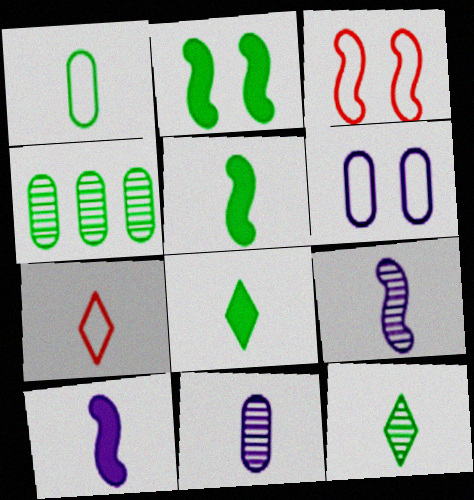[[1, 5, 12], 
[5, 7, 11]]